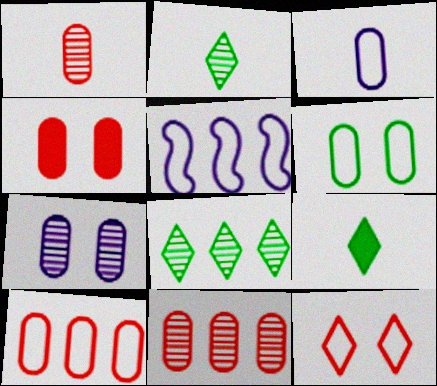[[1, 4, 10], 
[2, 4, 5], 
[3, 6, 10], 
[4, 6, 7]]